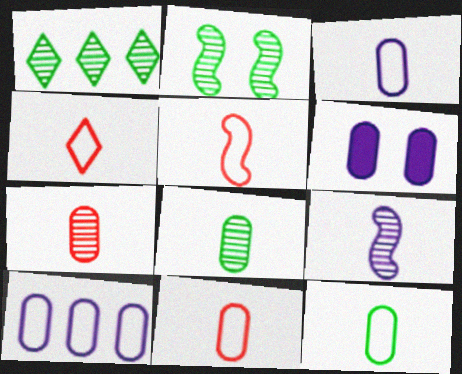[[1, 2, 8], 
[1, 5, 6], 
[3, 11, 12], 
[4, 5, 11]]